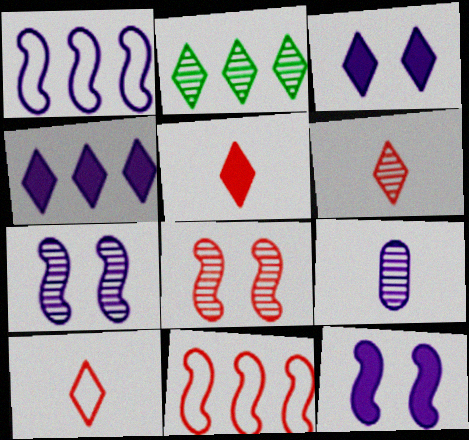[[1, 3, 9], 
[2, 3, 10], 
[2, 8, 9], 
[5, 6, 10]]